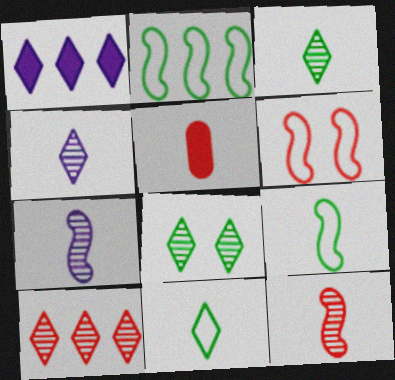[[4, 5, 9], 
[4, 8, 10], 
[5, 6, 10], 
[5, 7, 11]]